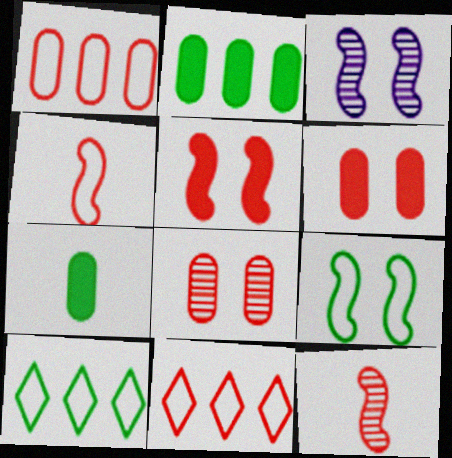[[3, 5, 9], 
[3, 7, 11], 
[6, 11, 12]]